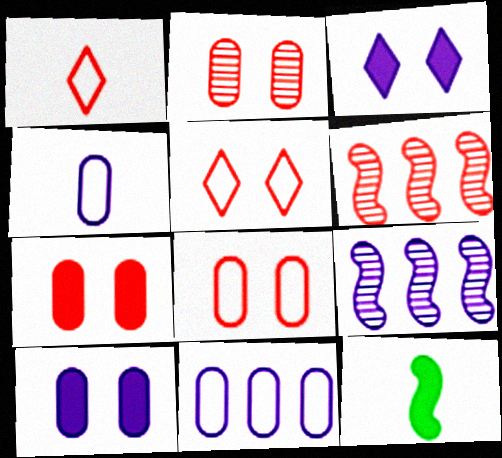[[1, 6, 7], 
[2, 7, 8], 
[3, 4, 9]]